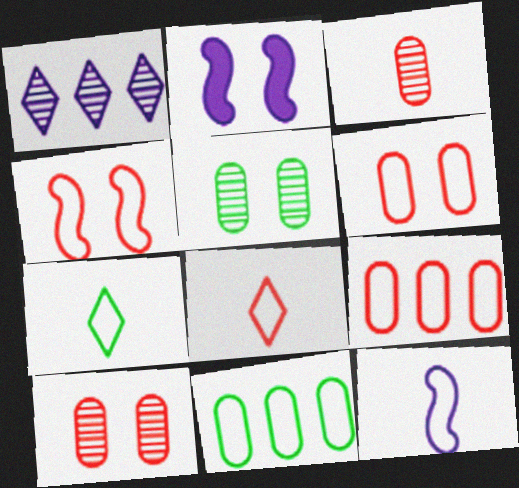[[4, 8, 9]]